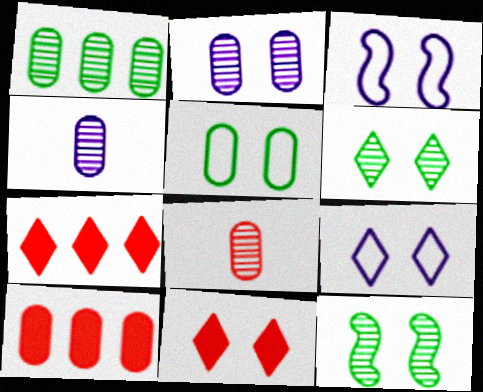[[1, 2, 8], 
[4, 5, 10], 
[6, 9, 11]]